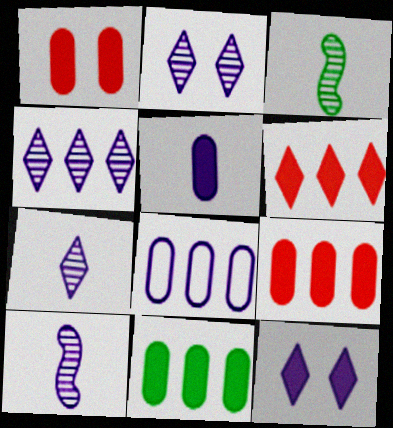[[1, 5, 11], 
[2, 4, 7], 
[8, 10, 12]]